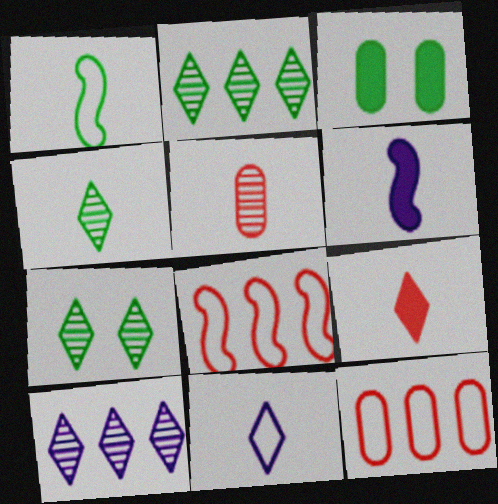[[1, 2, 3], 
[2, 4, 7], 
[4, 9, 11], 
[6, 7, 12]]